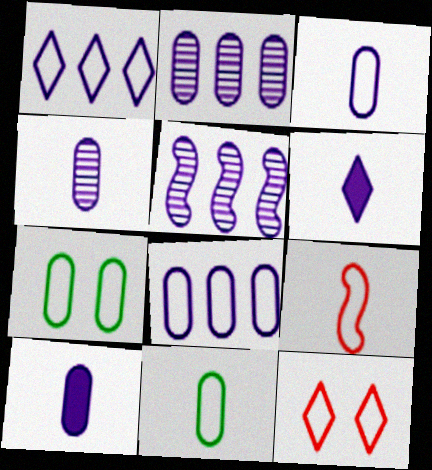[[1, 7, 9], 
[3, 4, 10]]